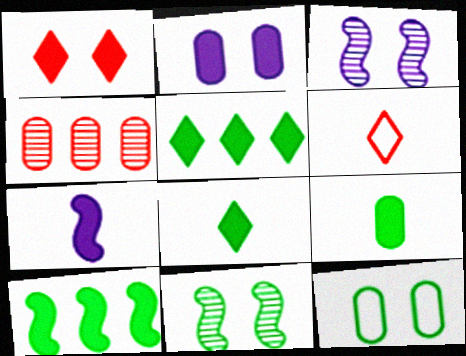[[1, 3, 12]]